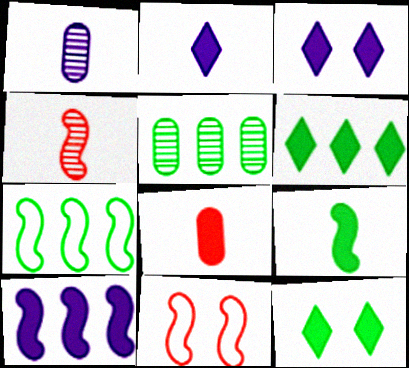[[1, 6, 11], 
[2, 5, 11], 
[2, 8, 9], 
[5, 6, 7], 
[8, 10, 12]]